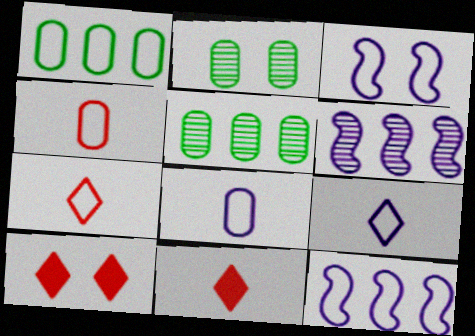[[1, 3, 7], 
[2, 3, 10], 
[2, 11, 12], 
[3, 5, 11]]